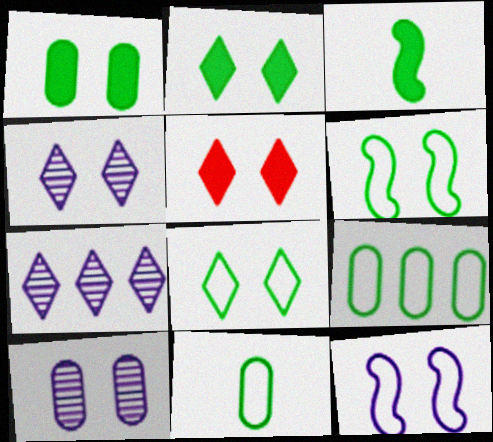[[4, 5, 8], 
[5, 6, 10]]